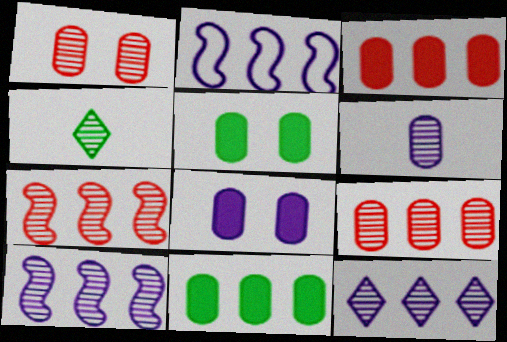[[1, 4, 10]]